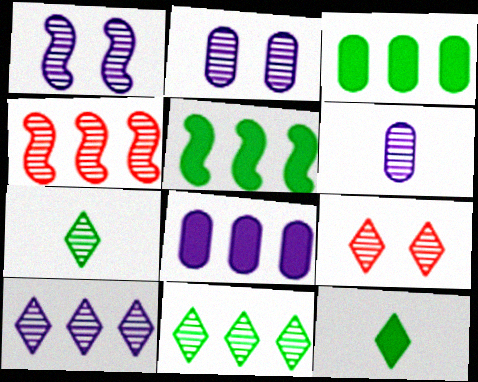[[1, 6, 10], 
[2, 4, 7], 
[7, 9, 10]]